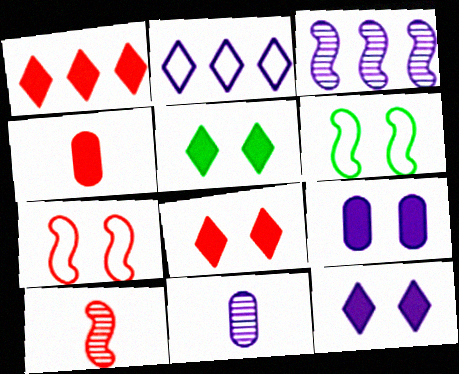[[1, 6, 11], 
[5, 8, 12]]